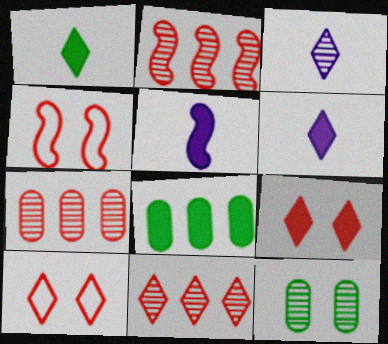[[2, 3, 12], 
[2, 7, 11], 
[3, 4, 8], 
[5, 8, 9]]